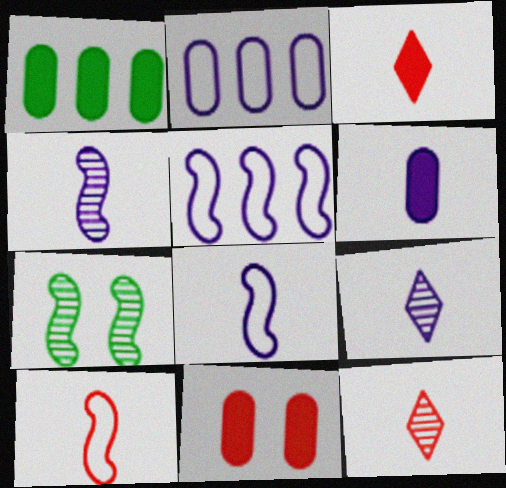[[1, 6, 11], 
[2, 3, 7], 
[6, 8, 9]]